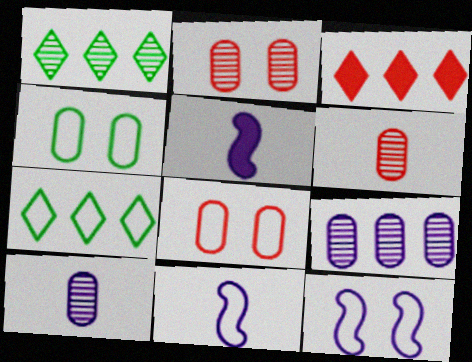[[1, 5, 8], 
[2, 5, 7], 
[7, 8, 11]]